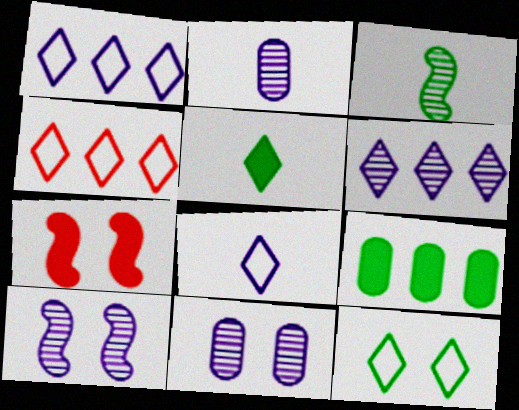[[2, 6, 10], 
[3, 9, 12], 
[4, 8, 12], 
[7, 11, 12]]